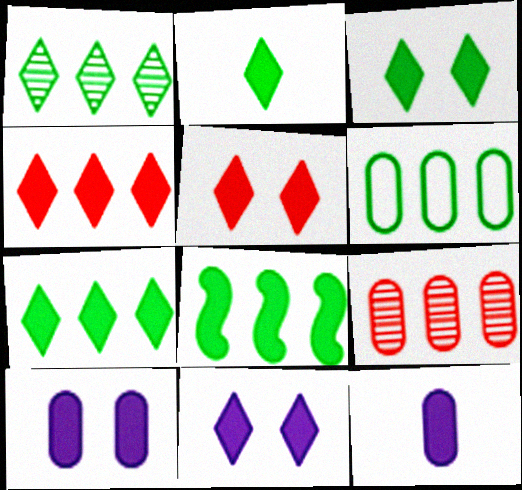[[1, 6, 8], 
[2, 3, 7], 
[2, 4, 11], 
[3, 5, 11], 
[5, 8, 12]]